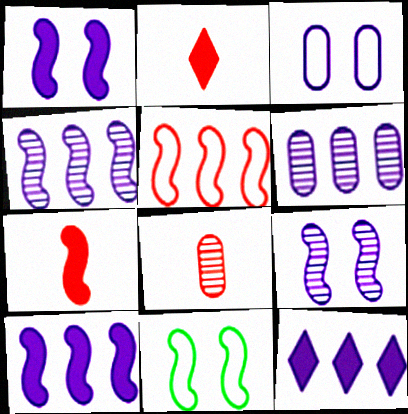[[2, 6, 11], 
[4, 7, 11], 
[8, 11, 12]]